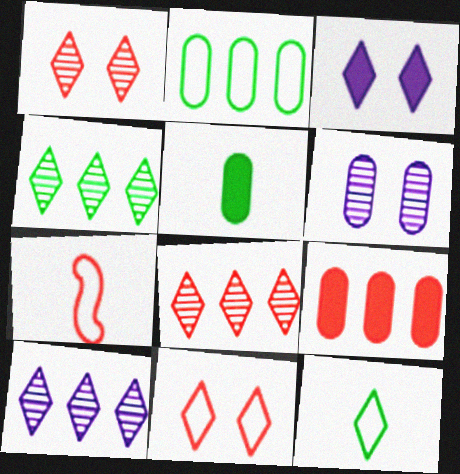[[1, 7, 9], 
[3, 8, 12], 
[4, 8, 10]]